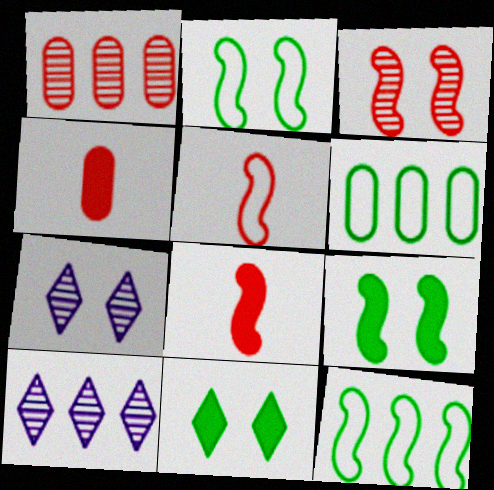[[2, 4, 10], 
[4, 7, 12], 
[6, 7, 8]]